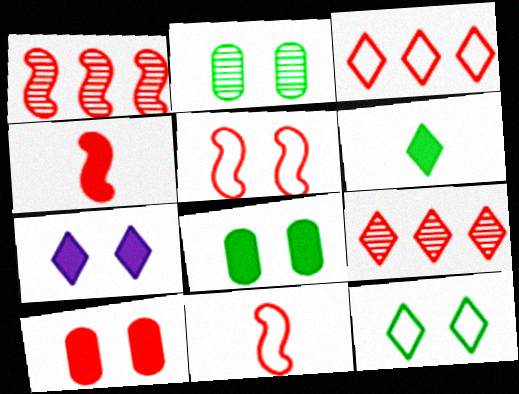[[1, 4, 5], 
[2, 5, 7], 
[9, 10, 11]]